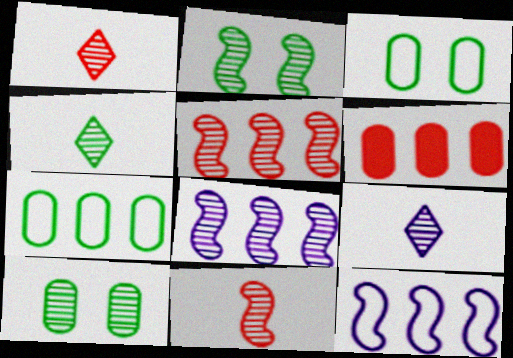[[1, 4, 9], 
[1, 8, 10], 
[2, 8, 11], 
[5, 9, 10]]